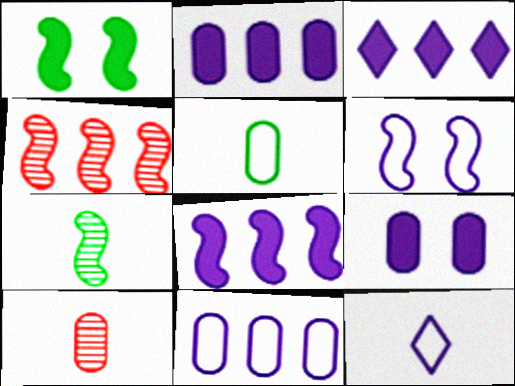[[2, 3, 8], 
[6, 11, 12]]